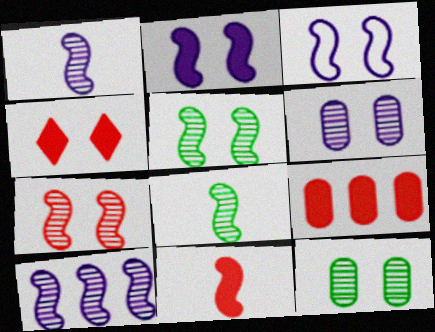[[3, 4, 12], 
[4, 9, 11], 
[7, 8, 10]]